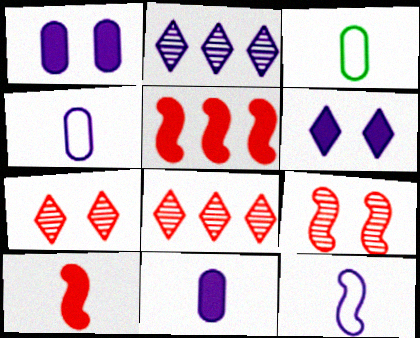[[1, 2, 12]]